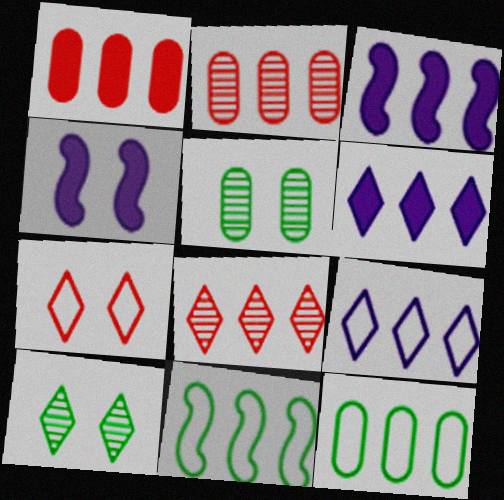[[2, 6, 11], 
[3, 8, 12], 
[4, 5, 7]]